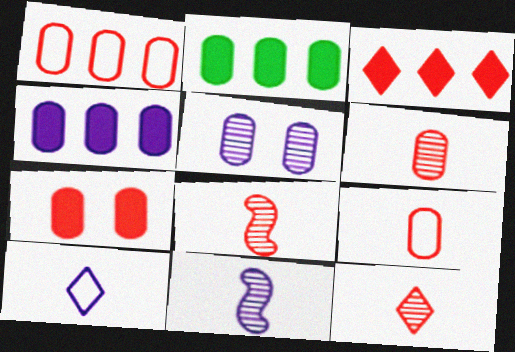[[1, 6, 7], 
[2, 5, 9], 
[6, 8, 12]]